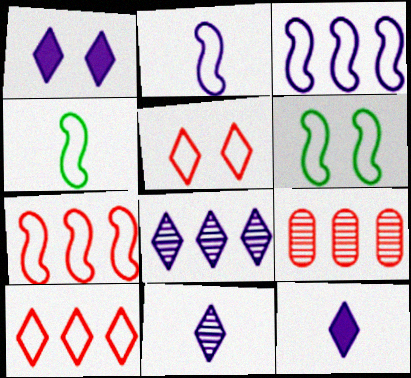[[1, 4, 9], 
[2, 6, 7], 
[6, 9, 12]]